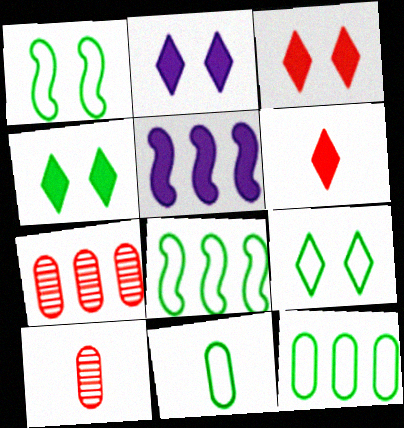[[2, 3, 4], 
[2, 8, 10], 
[5, 9, 10], 
[8, 9, 11]]